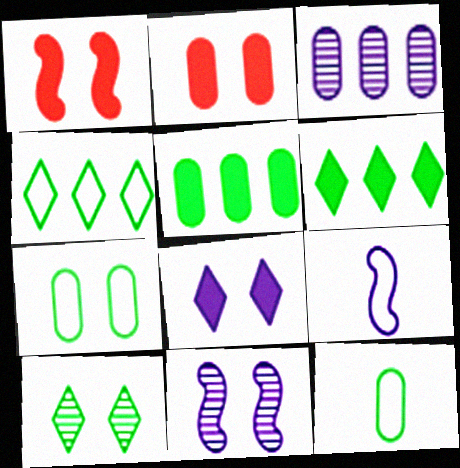[[2, 3, 12], 
[3, 8, 9]]